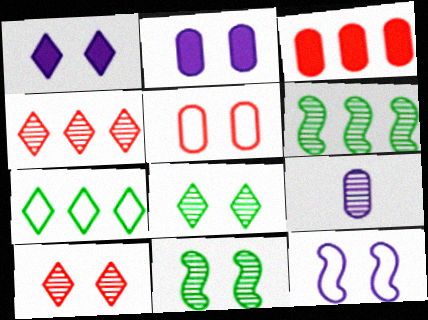[[1, 5, 11], 
[4, 9, 11], 
[6, 9, 10]]